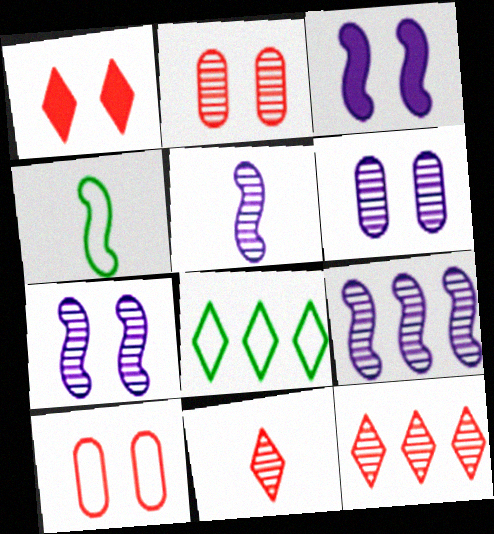[[5, 7, 9]]